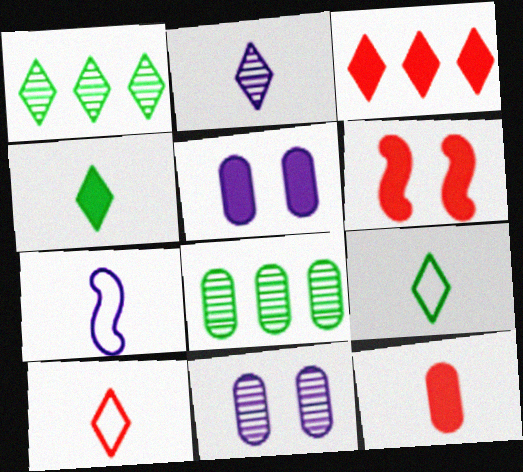[[2, 4, 10], 
[3, 6, 12]]